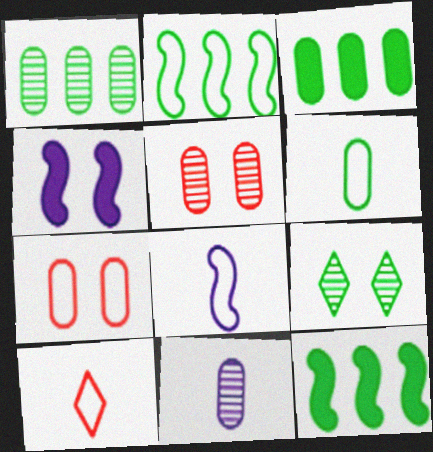[[1, 4, 10], 
[1, 5, 11], 
[3, 7, 11], 
[4, 7, 9], 
[6, 8, 10], 
[6, 9, 12]]